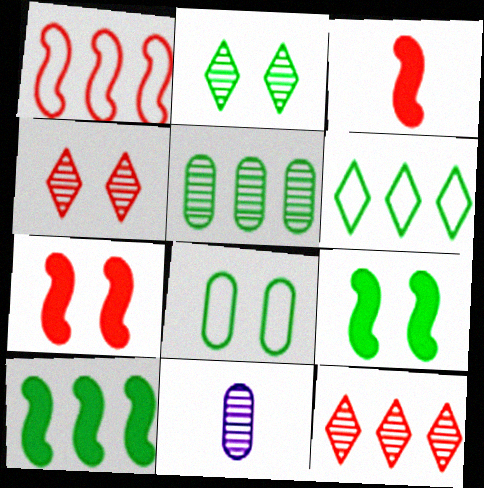[[2, 8, 9], 
[5, 6, 10], 
[6, 7, 11]]